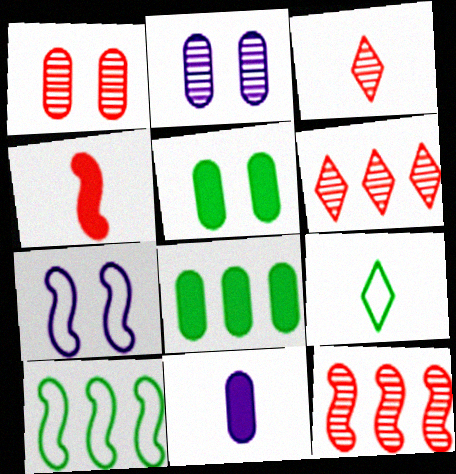[[1, 3, 12], 
[3, 7, 8]]